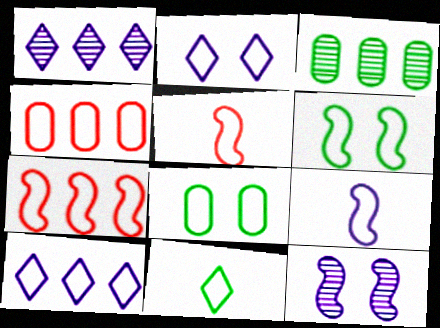[[5, 8, 10], 
[6, 7, 9]]